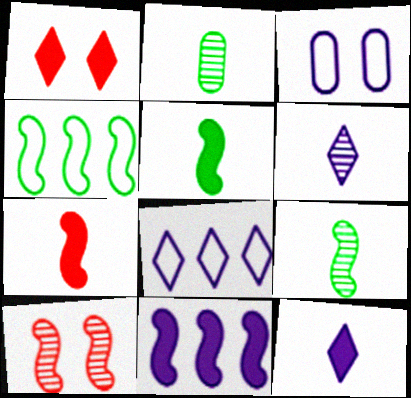[[3, 6, 11]]